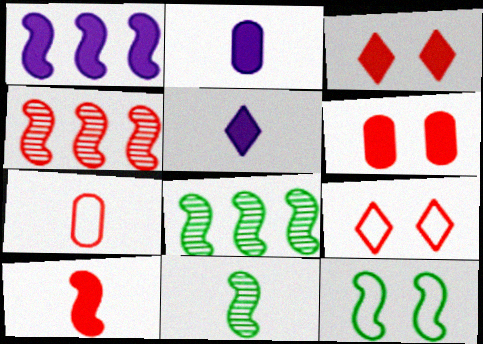[[2, 8, 9], 
[3, 4, 7], 
[5, 7, 11]]